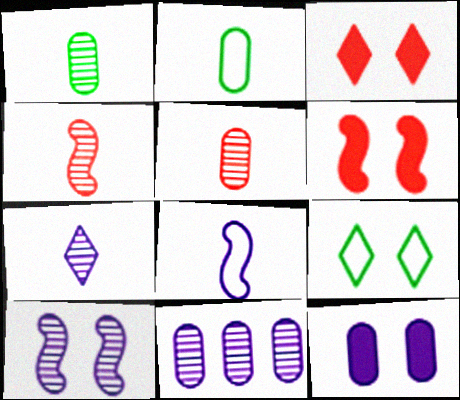[[1, 4, 7], 
[7, 10, 11]]